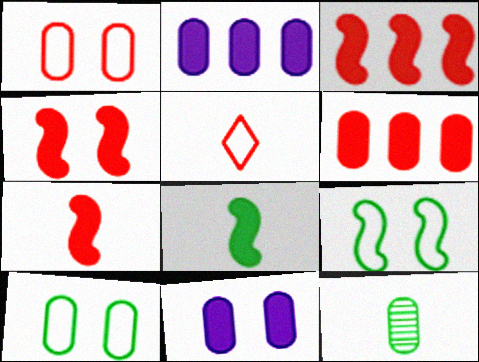[[1, 2, 12], 
[3, 4, 7]]